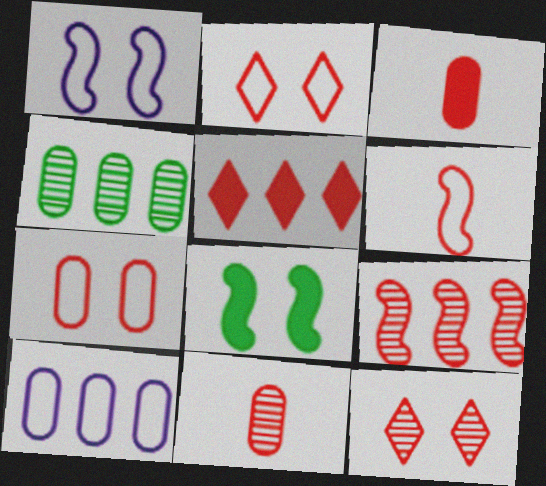[[2, 3, 9], 
[9, 11, 12]]